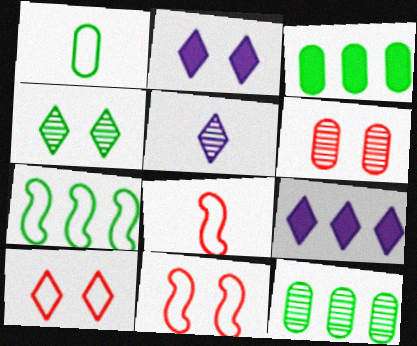[[2, 4, 10], 
[2, 8, 12], 
[3, 5, 11]]